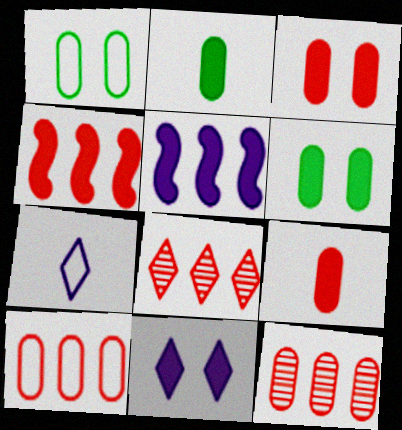[[2, 4, 11], 
[4, 8, 10]]